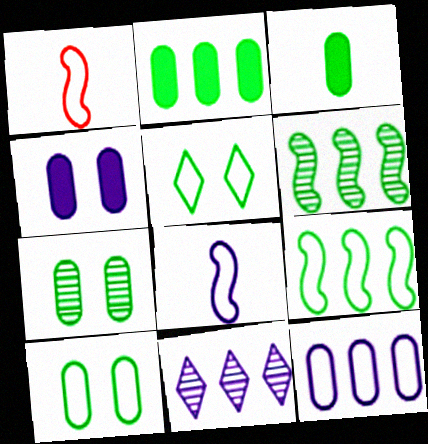[[1, 5, 12], 
[3, 5, 6], 
[4, 8, 11]]